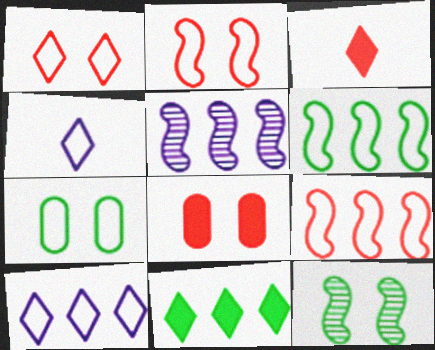[[3, 5, 7], 
[4, 7, 9]]